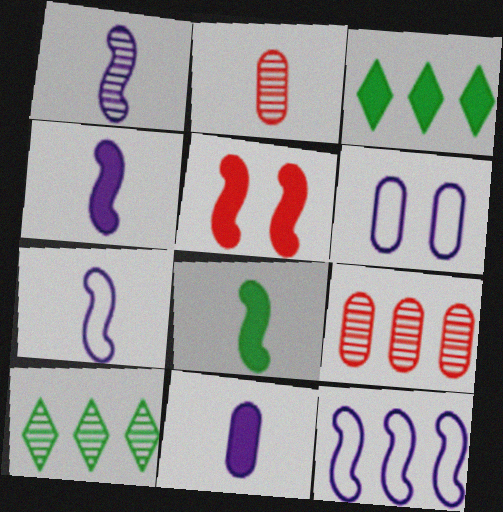[[1, 4, 7], 
[3, 5, 11], 
[3, 9, 12]]